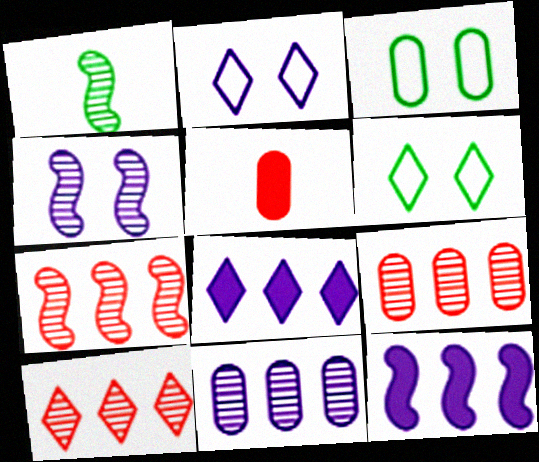[[1, 4, 7], 
[3, 5, 11], 
[7, 9, 10]]